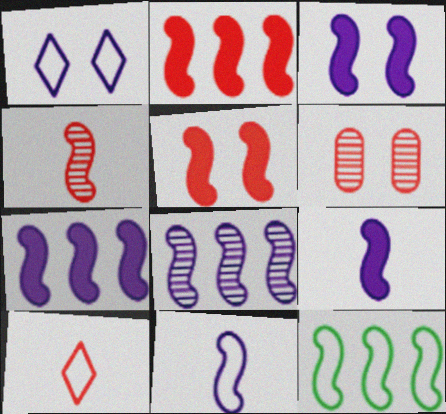[[2, 6, 10], 
[2, 8, 12], 
[3, 4, 12], 
[3, 7, 9], 
[3, 8, 11]]